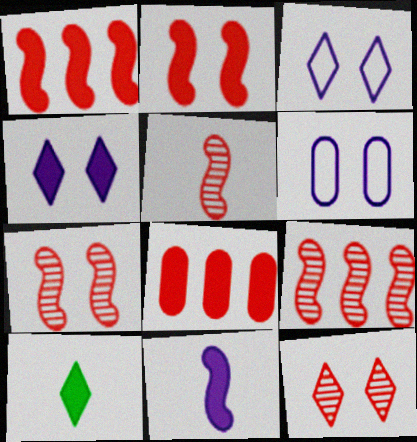[[5, 7, 9], 
[6, 9, 10]]